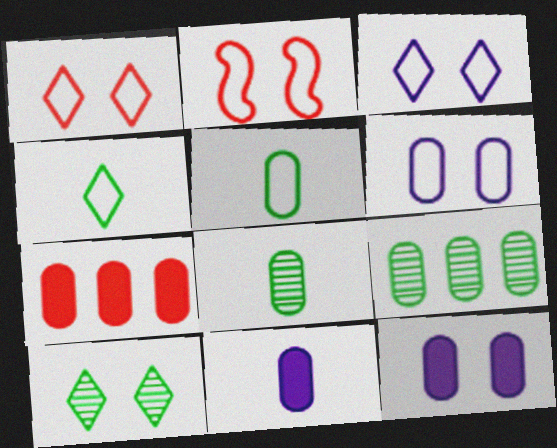[[2, 10, 12], 
[6, 7, 8]]